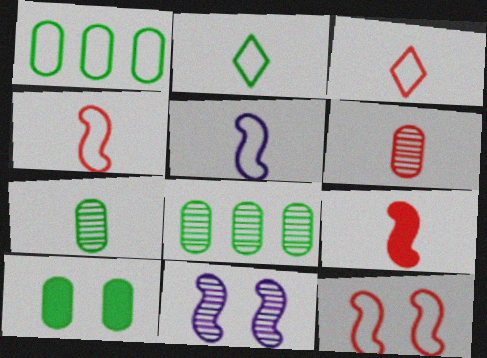[[1, 7, 10], 
[3, 6, 9]]